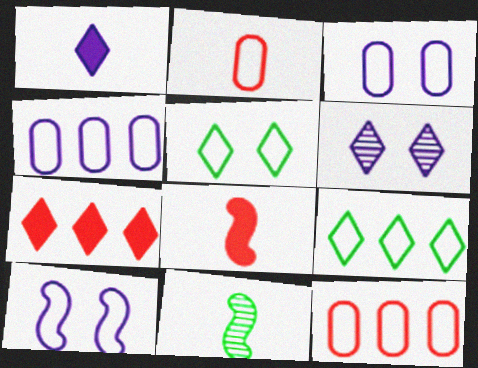[[1, 2, 11], 
[2, 9, 10], 
[3, 7, 11]]